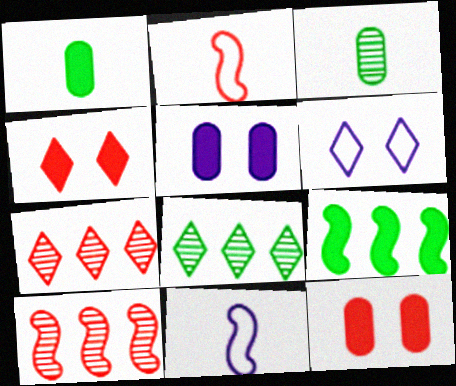[[1, 6, 10], 
[2, 5, 8], 
[2, 7, 12], 
[8, 11, 12]]